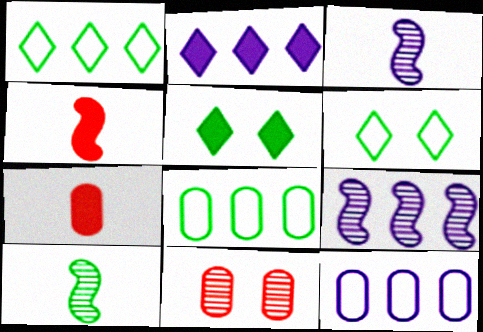[[2, 9, 12], 
[5, 8, 10], 
[6, 7, 9]]